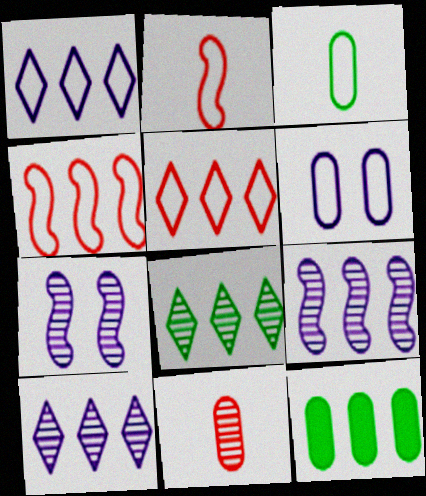[[4, 10, 12], 
[5, 9, 12], 
[6, 11, 12], 
[7, 8, 11]]